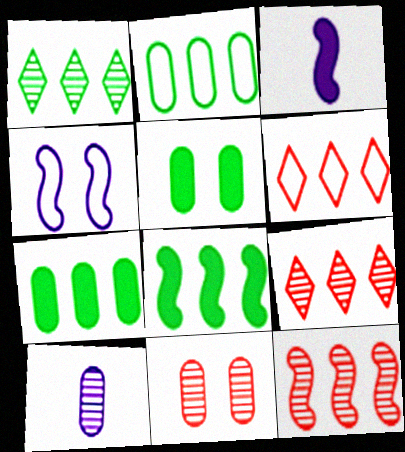[[1, 2, 8]]